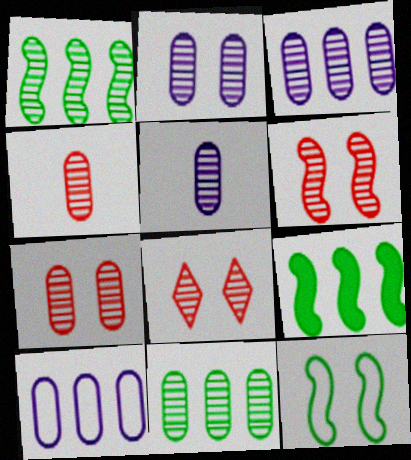[[1, 5, 8], 
[2, 3, 5], 
[2, 4, 11], 
[5, 7, 11], 
[6, 7, 8]]